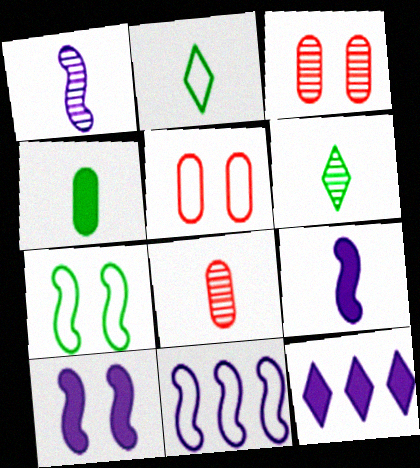[[1, 6, 8], 
[1, 10, 11], 
[2, 5, 11], 
[2, 8, 9], 
[7, 8, 12]]